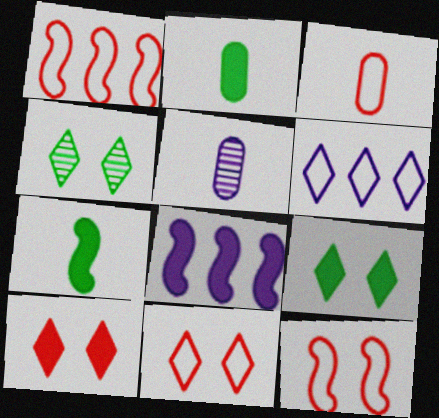[[1, 3, 11], 
[1, 5, 9], 
[2, 3, 5], 
[2, 8, 10], 
[3, 4, 8]]